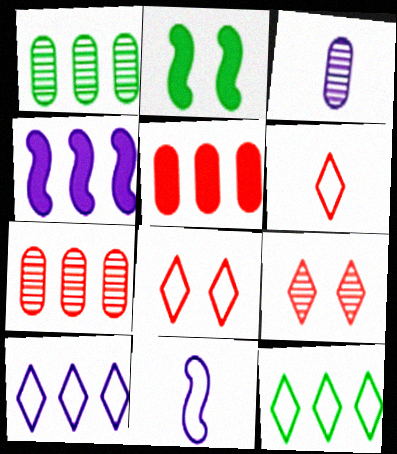[[4, 7, 12]]